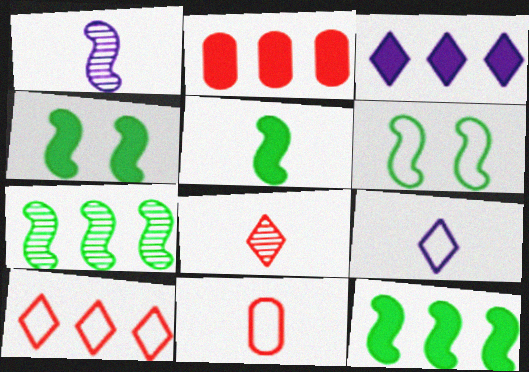[[2, 3, 12], 
[4, 5, 12], 
[5, 6, 7]]